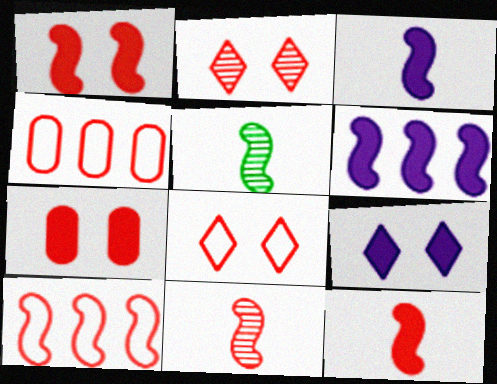[[1, 10, 11], 
[2, 4, 12], 
[4, 5, 9]]